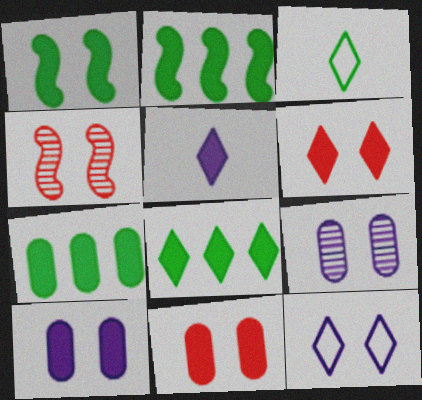[[1, 6, 10], 
[2, 5, 11], 
[2, 7, 8], 
[5, 6, 8]]